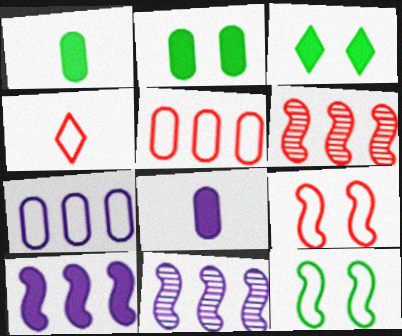[[2, 4, 11], 
[4, 5, 9], 
[4, 7, 12]]